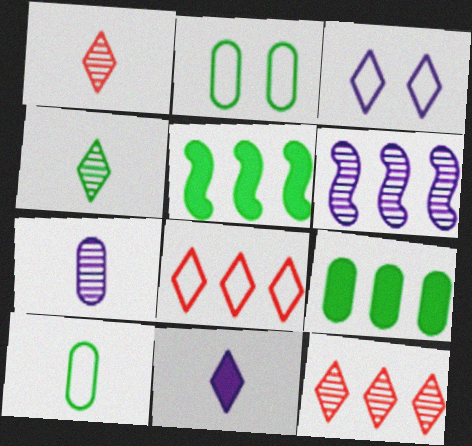[[2, 4, 5], 
[6, 8, 9]]